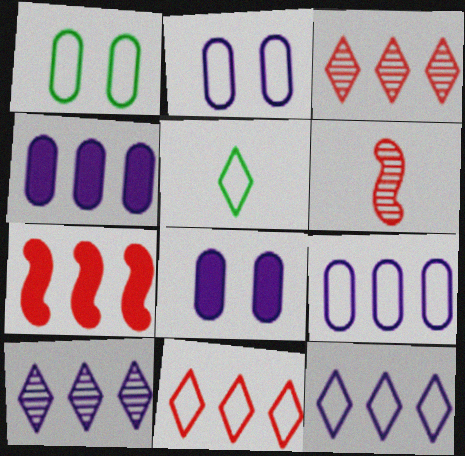[]